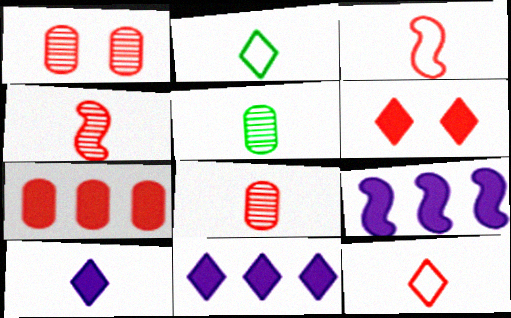[[1, 2, 9], 
[3, 5, 10]]